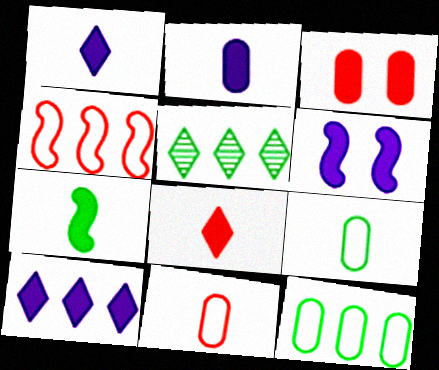[[2, 6, 10], 
[2, 7, 8], 
[3, 7, 10], 
[5, 6, 11]]